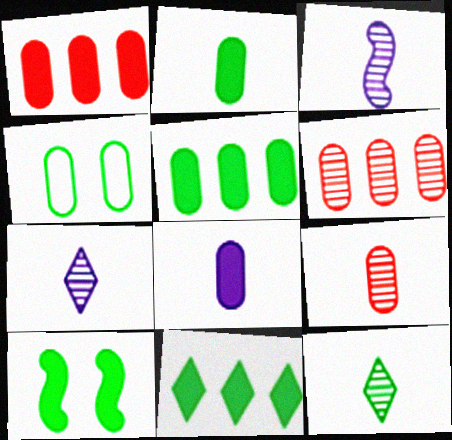[[2, 10, 11], 
[3, 9, 12], 
[4, 6, 8]]